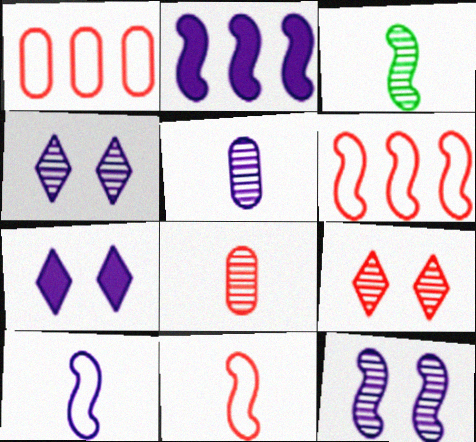[[1, 3, 7], 
[2, 10, 12]]